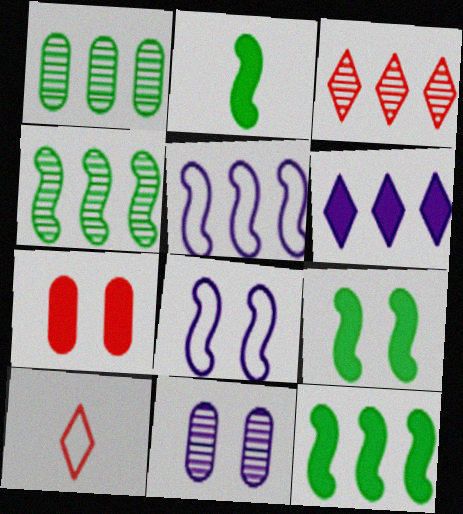[[2, 6, 7], 
[2, 9, 12], 
[10, 11, 12]]